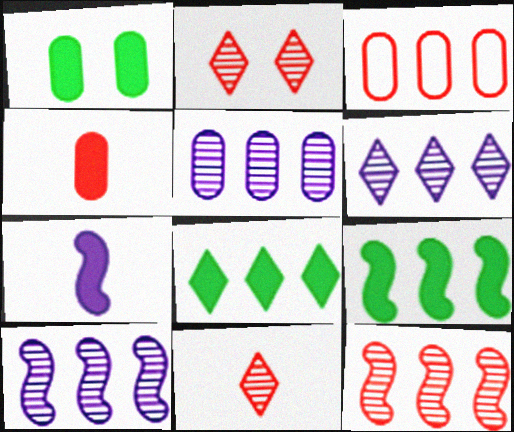[[3, 6, 9], 
[3, 8, 10], 
[5, 6, 10]]